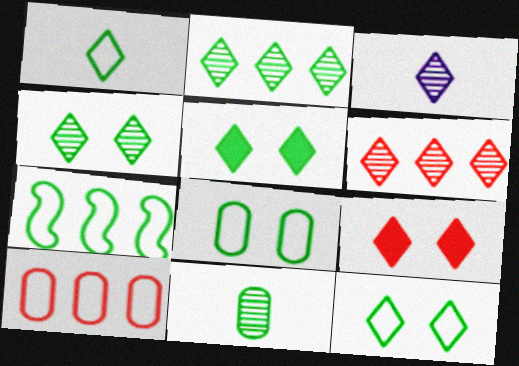[[1, 2, 5], 
[1, 7, 8], 
[3, 4, 6], 
[4, 5, 12], 
[5, 7, 11]]